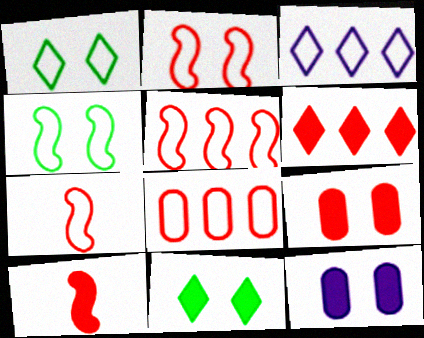[[2, 5, 7], 
[6, 9, 10]]